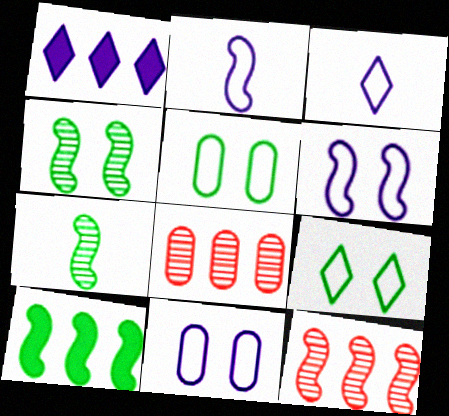[]